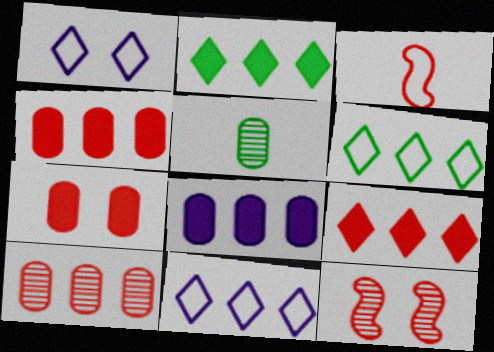[]